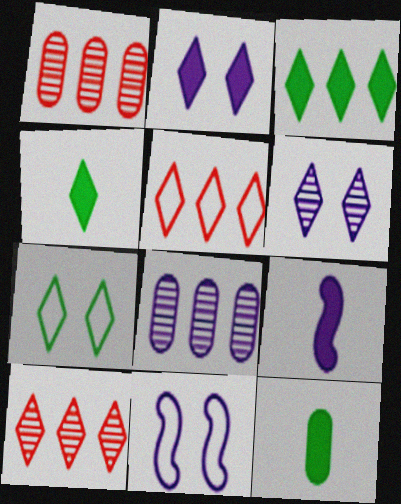[[1, 4, 11], 
[1, 7, 9], 
[4, 5, 6], 
[10, 11, 12]]